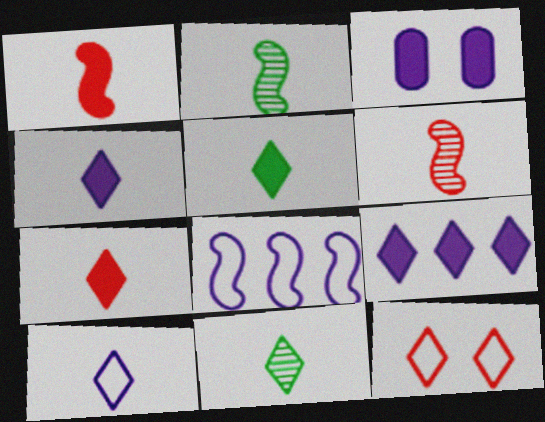[[4, 5, 7], 
[7, 10, 11], 
[9, 11, 12]]